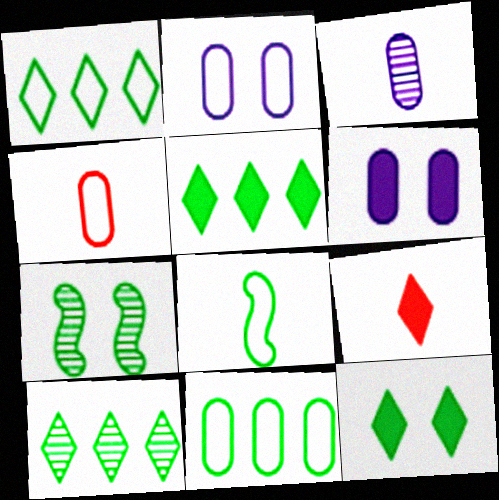[[1, 5, 10], 
[2, 4, 11], 
[3, 8, 9]]